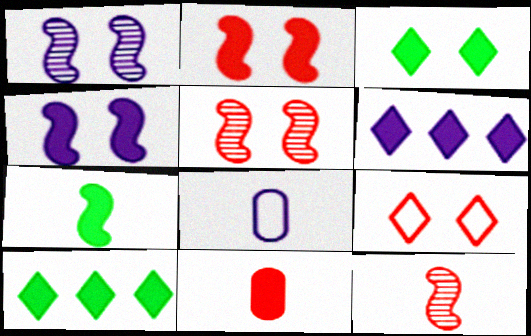[[1, 6, 8], 
[4, 10, 11], 
[5, 8, 10]]